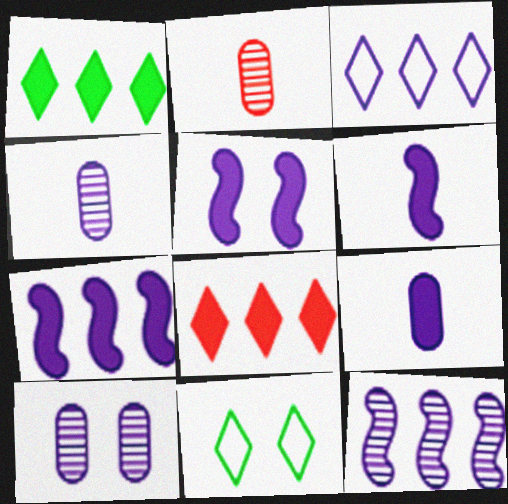[[2, 7, 11], 
[3, 4, 5], 
[3, 6, 10], 
[5, 6, 7]]